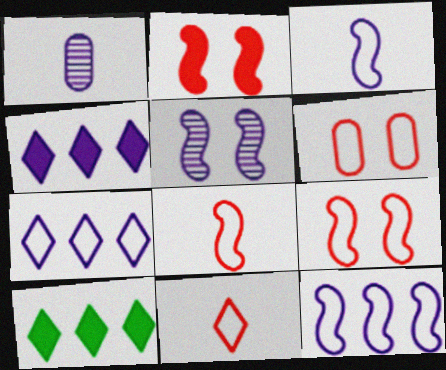[[1, 9, 10]]